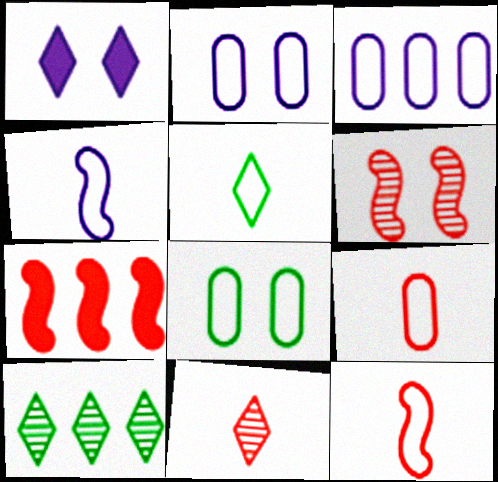[[1, 6, 8], 
[3, 7, 10], 
[3, 8, 9], 
[4, 5, 9], 
[6, 7, 12]]